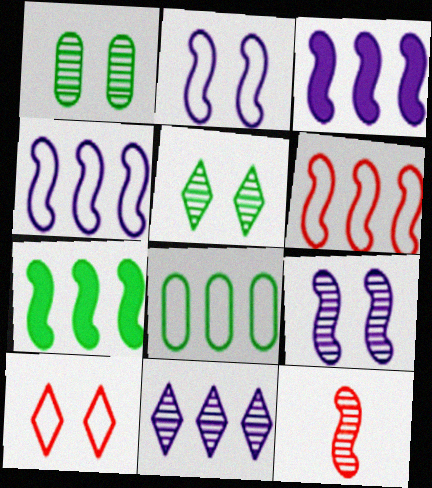[[1, 11, 12], 
[2, 7, 12]]